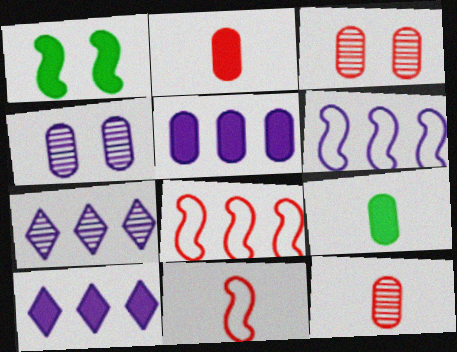[[1, 2, 10], 
[5, 6, 7]]